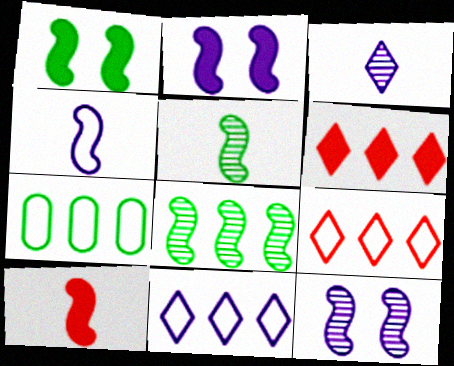[[4, 5, 10]]